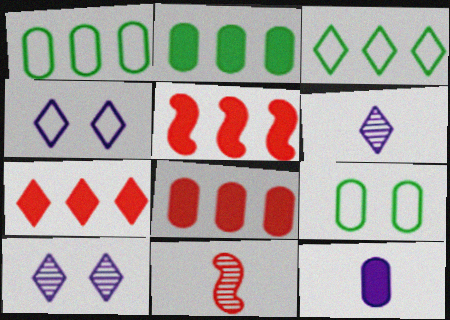[[2, 4, 11], 
[5, 6, 9], 
[5, 7, 8]]